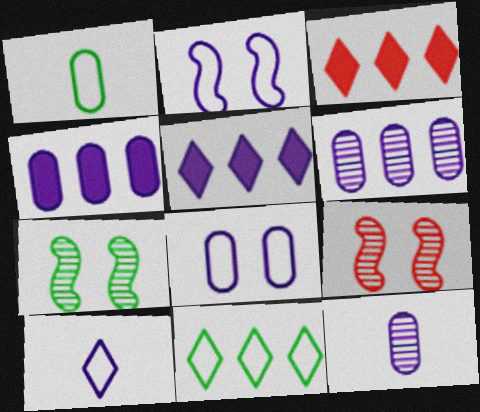[[1, 5, 9], 
[2, 5, 12], 
[4, 8, 12]]